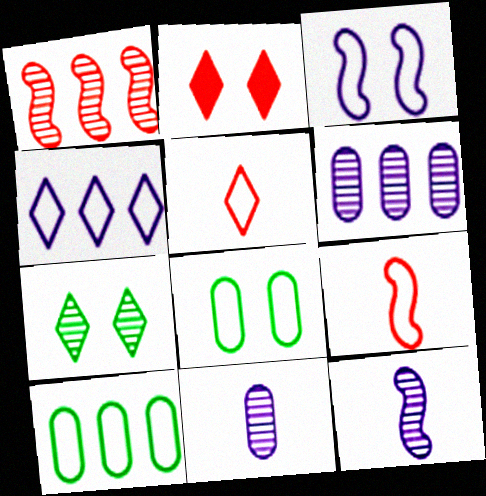[[1, 7, 11], 
[2, 10, 12], 
[3, 5, 10], 
[4, 8, 9]]